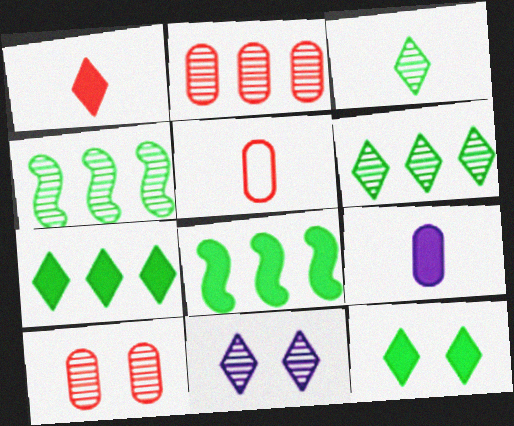[[5, 8, 11]]